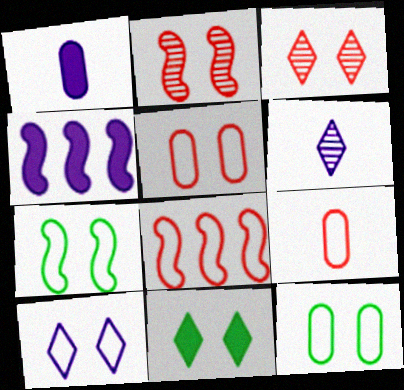[[3, 10, 11], 
[5, 7, 10]]